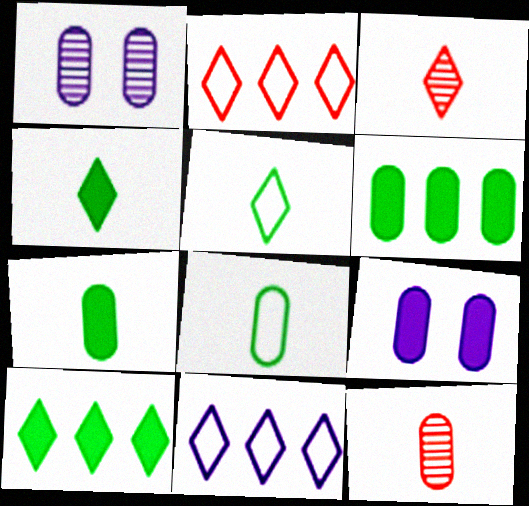[]